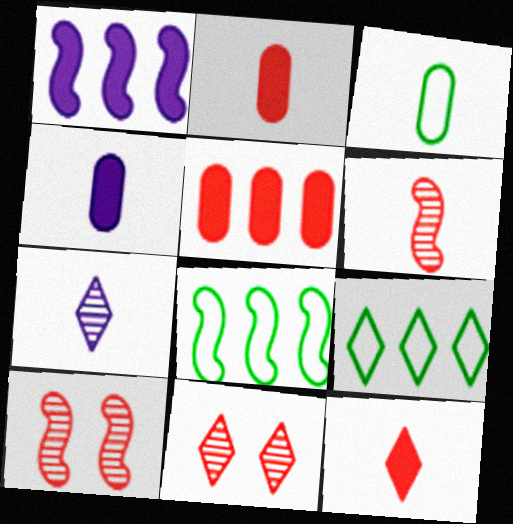[[1, 3, 11], 
[4, 8, 11], 
[4, 9, 10]]